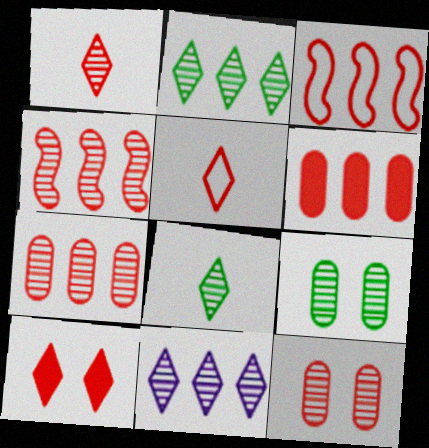[[1, 4, 12]]